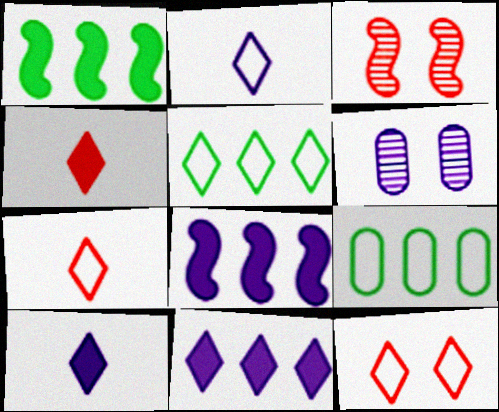[[1, 6, 7], 
[2, 5, 12], 
[2, 6, 8], 
[3, 9, 10]]